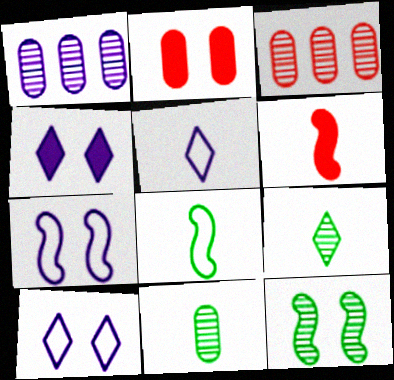[[2, 10, 12], 
[3, 4, 8], 
[5, 6, 11]]